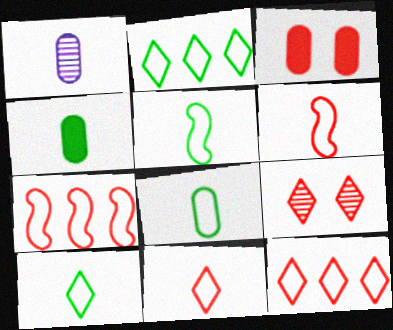[[5, 8, 10]]